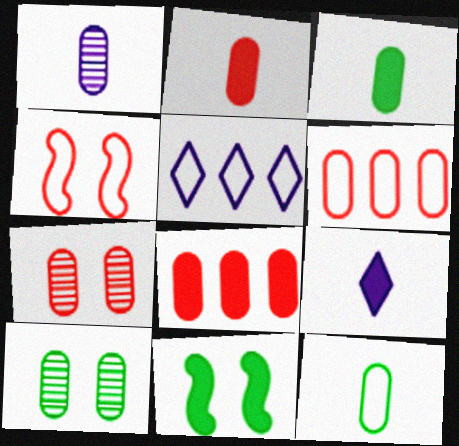[[1, 2, 12], 
[2, 6, 7], 
[4, 5, 12], 
[8, 9, 11]]